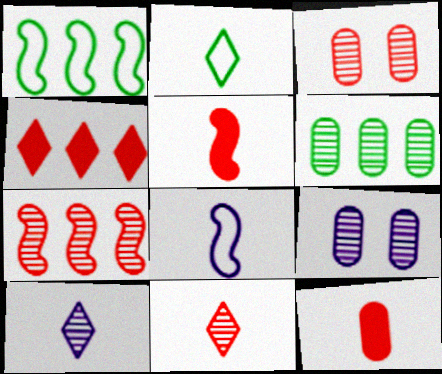[[3, 7, 11]]